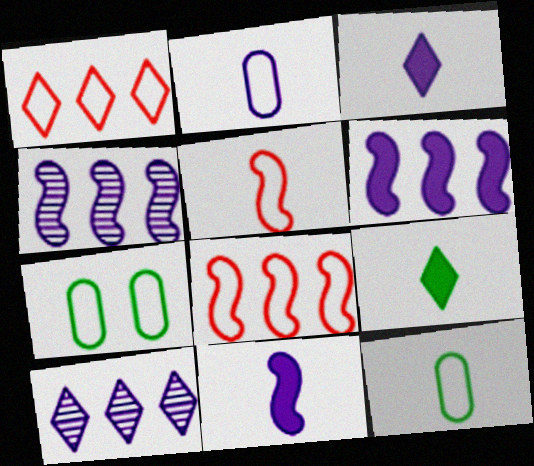[]